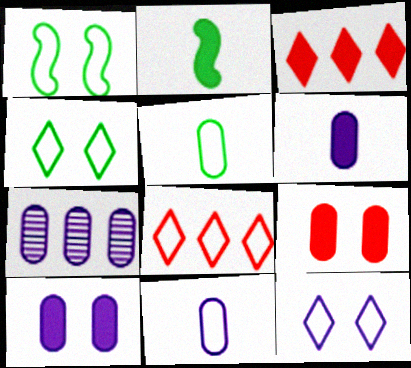[[1, 8, 11], 
[2, 3, 10], 
[5, 7, 9], 
[7, 10, 11]]